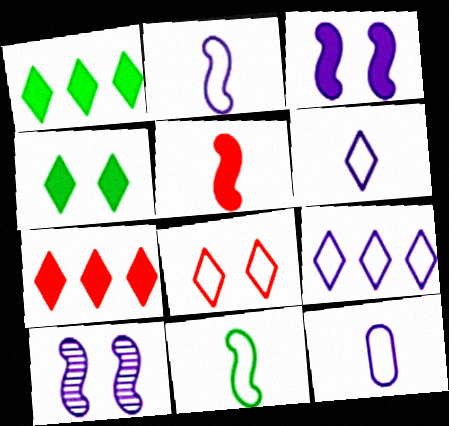[[2, 6, 12]]